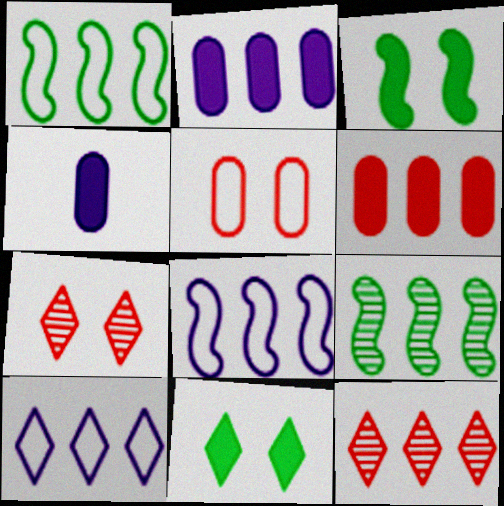[[1, 2, 12], 
[1, 4, 7], 
[6, 9, 10]]